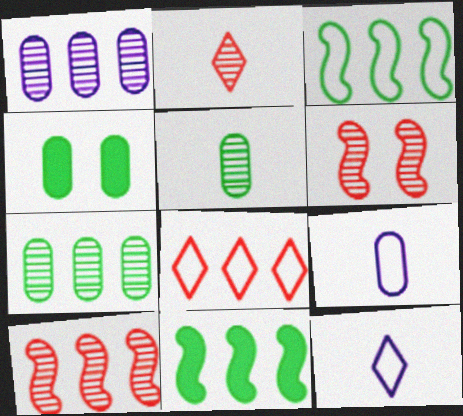[[1, 8, 11], 
[4, 10, 12]]